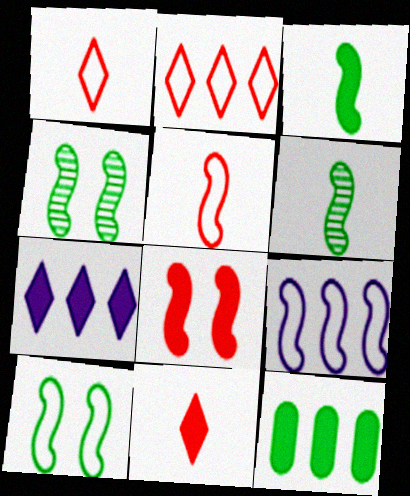[[5, 9, 10], 
[6, 8, 9]]